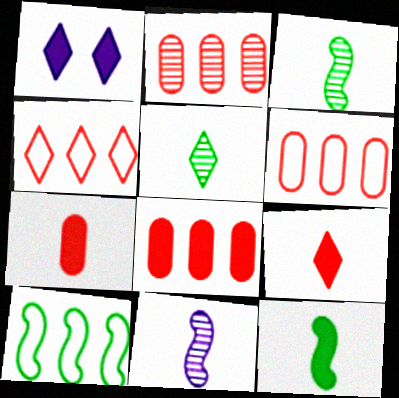[[1, 3, 6], 
[1, 4, 5], 
[1, 8, 12], 
[2, 6, 8]]